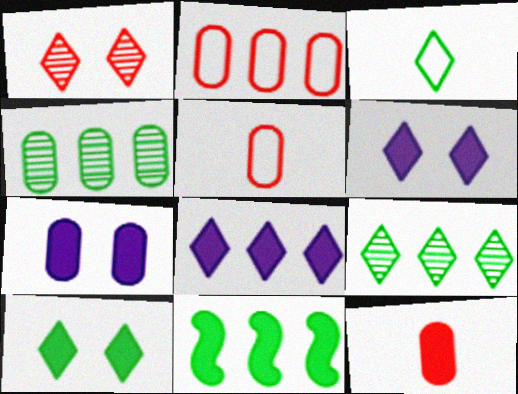[[1, 3, 8], 
[3, 9, 10], 
[4, 5, 7], 
[6, 11, 12]]